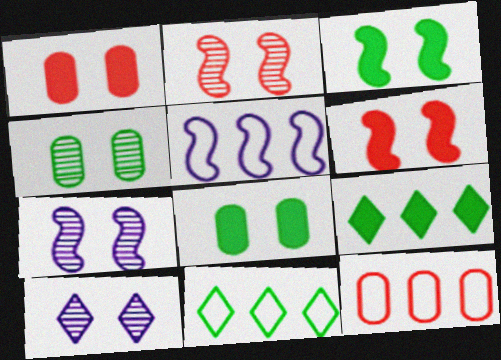[[2, 4, 10], 
[5, 11, 12]]